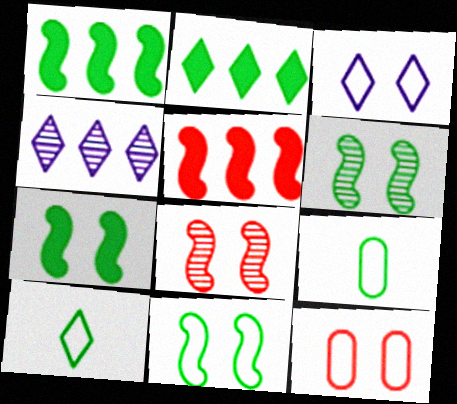[[2, 6, 9], 
[3, 11, 12], 
[6, 7, 11]]